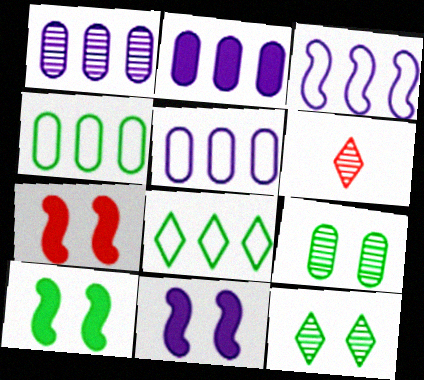[[1, 2, 5], 
[4, 6, 11], 
[5, 6, 10], 
[7, 10, 11]]